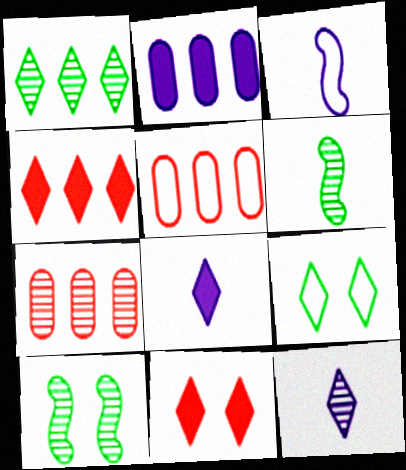[[3, 5, 9], 
[4, 9, 12], 
[5, 8, 10], 
[7, 10, 12]]